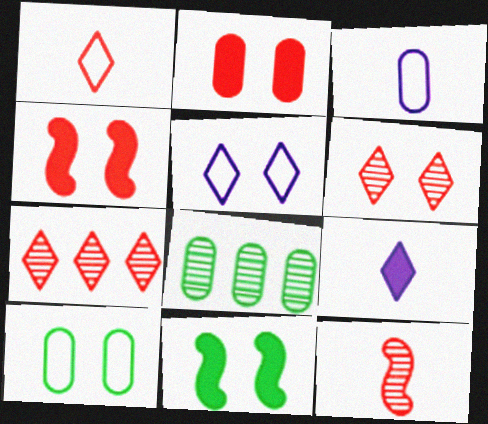[[2, 3, 8], 
[3, 7, 11]]